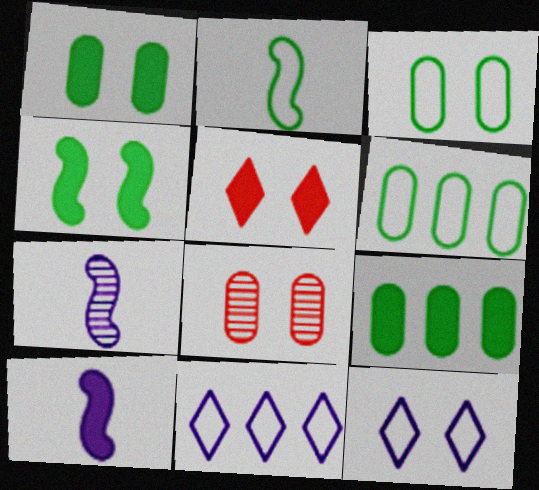[[4, 8, 12], 
[5, 6, 7], 
[5, 9, 10]]